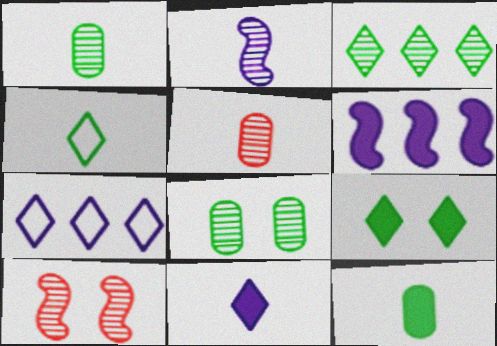[[3, 4, 9], 
[7, 10, 12]]